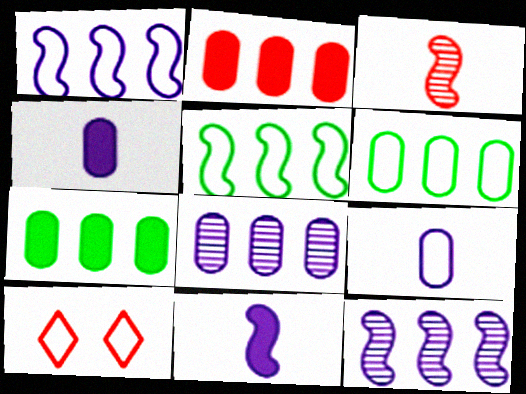[[2, 3, 10], 
[2, 6, 8], 
[5, 9, 10]]